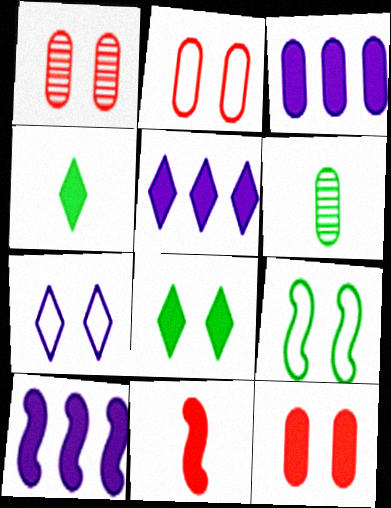[[1, 2, 12], 
[2, 3, 6], 
[2, 7, 9], 
[3, 5, 10], 
[3, 8, 11], 
[4, 10, 12]]